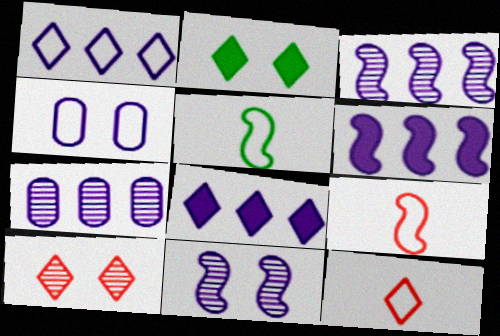[[1, 6, 7], 
[2, 7, 9]]